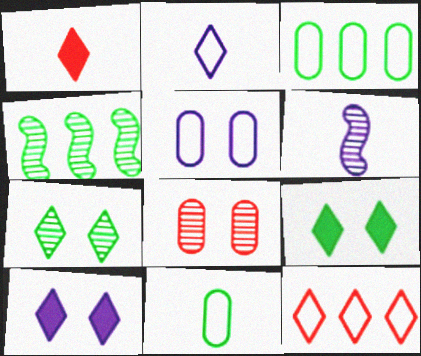[[1, 4, 5], 
[1, 6, 11], 
[4, 9, 11]]